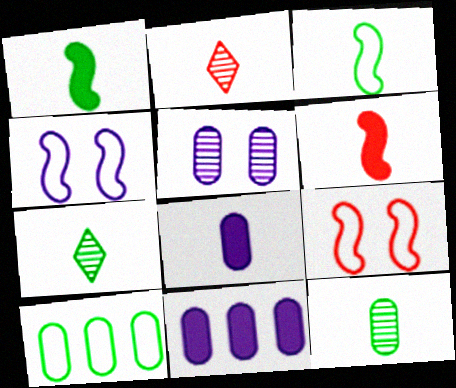[[2, 3, 8], 
[7, 9, 11]]